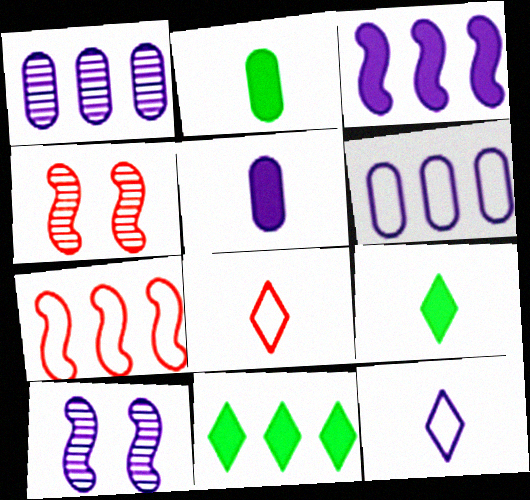[[1, 7, 11], 
[4, 6, 9]]